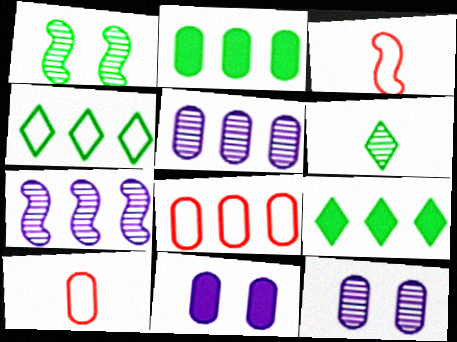[[2, 5, 8], 
[2, 10, 12], 
[3, 9, 12], 
[7, 8, 9]]